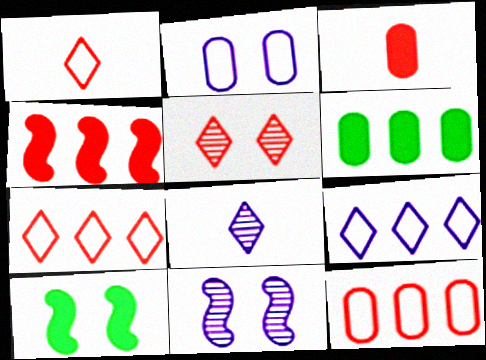[[1, 6, 11], 
[2, 5, 10], 
[8, 10, 12]]